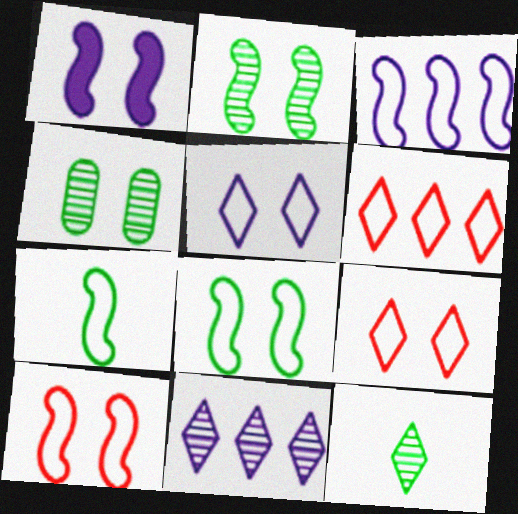[[1, 2, 10], 
[1, 4, 9], 
[3, 7, 10]]